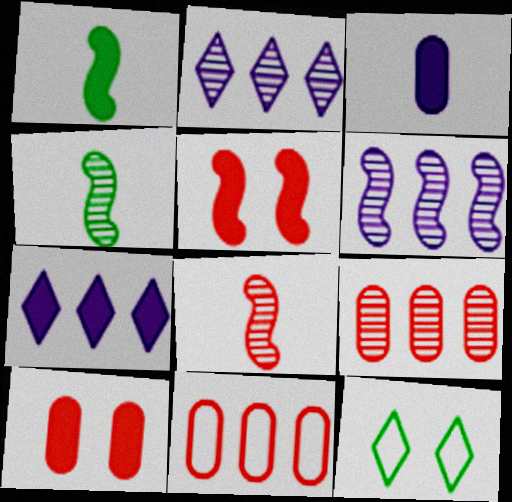[[1, 7, 10]]